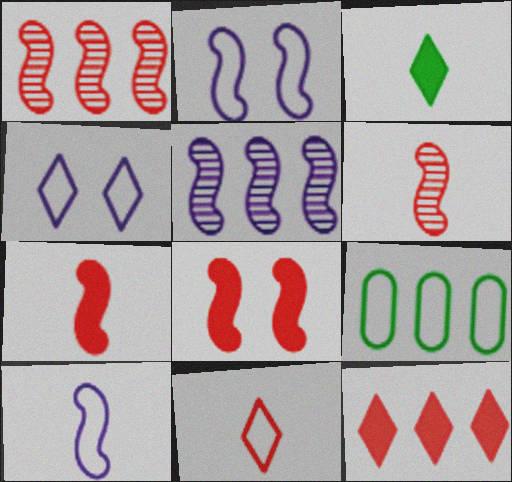[[2, 9, 11], 
[5, 9, 12]]